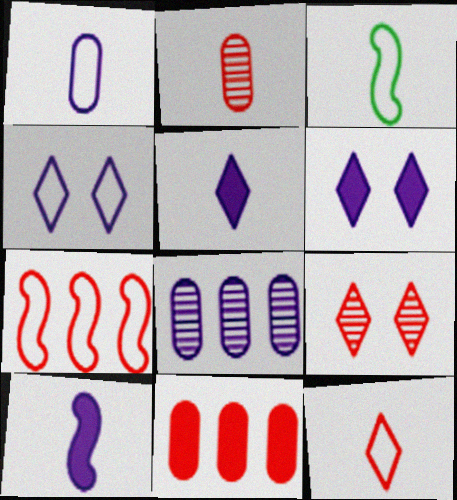[[1, 3, 12], 
[2, 3, 5], 
[4, 8, 10]]